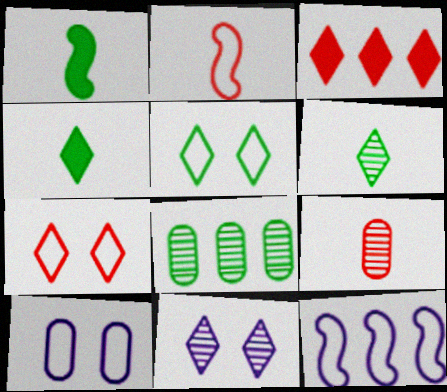[[1, 5, 8], 
[3, 8, 12]]